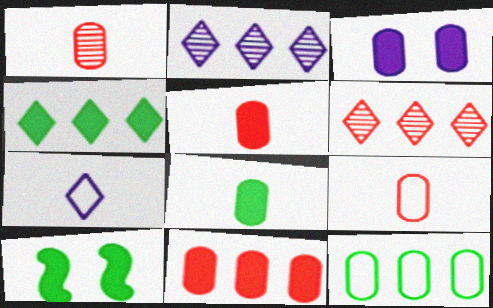[[1, 3, 12], 
[1, 5, 9], 
[2, 9, 10], 
[3, 8, 11], 
[4, 8, 10]]